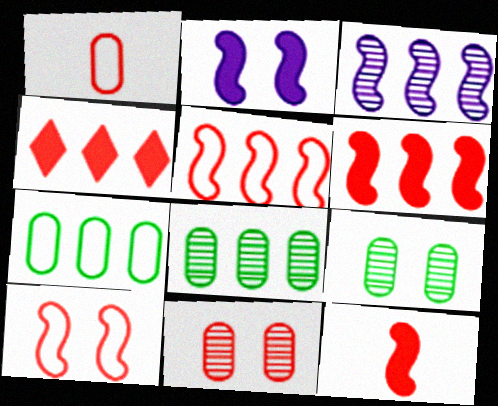[[3, 4, 7]]